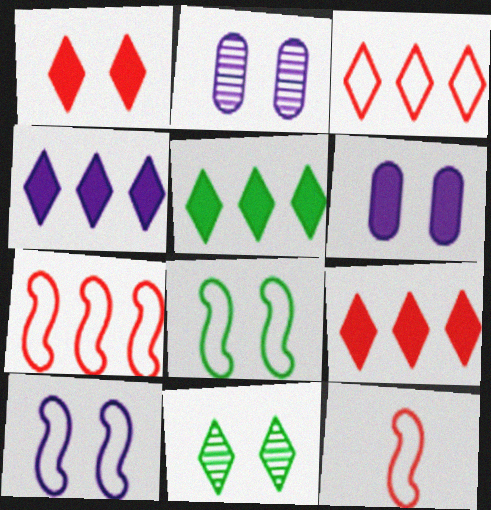[[1, 2, 8], 
[2, 5, 12], 
[4, 5, 9]]